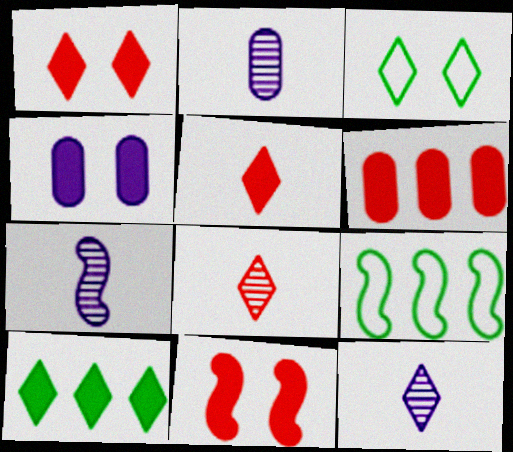[[1, 2, 9], 
[2, 7, 12], 
[3, 6, 7], 
[4, 8, 9], 
[5, 6, 11], 
[7, 9, 11]]